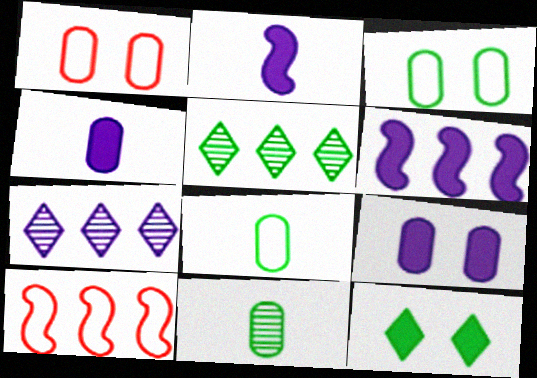[[1, 2, 5]]